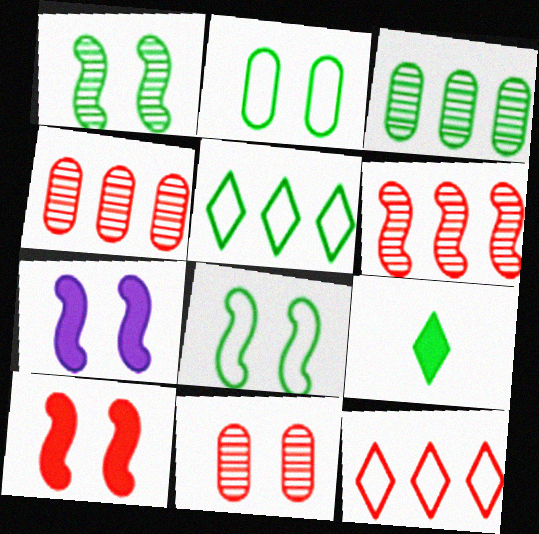[[3, 8, 9]]